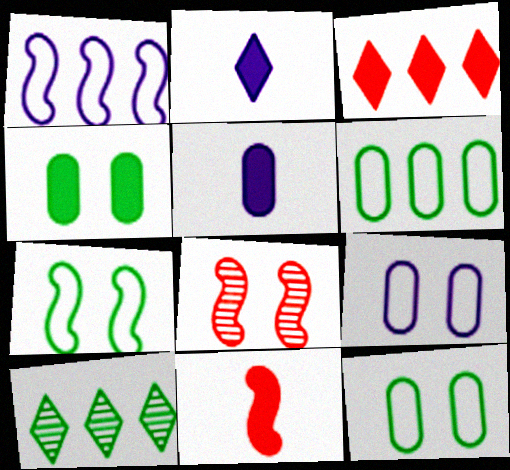[[2, 6, 8], 
[9, 10, 11]]